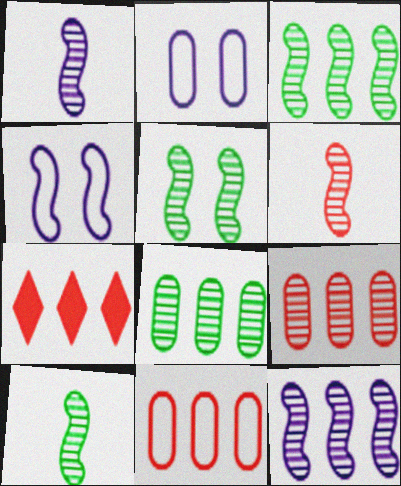[[1, 6, 10], 
[2, 7, 10], 
[3, 5, 10], 
[5, 6, 12]]